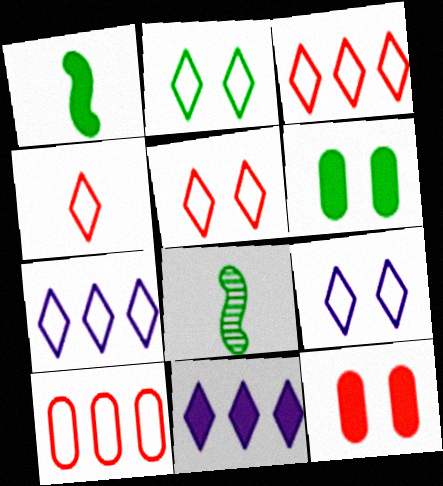[[1, 11, 12], 
[2, 4, 7], 
[2, 5, 9], 
[3, 4, 5], 
[7, 8, 12]]